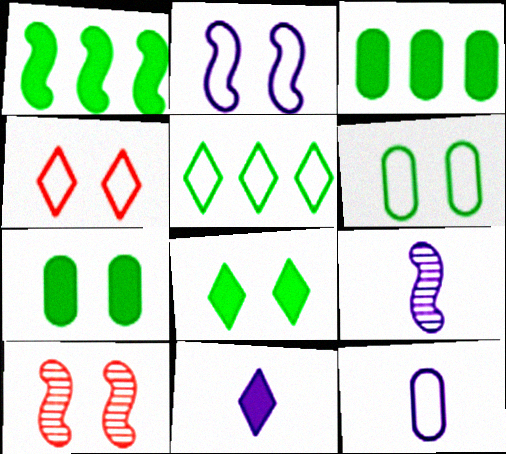[[2, 4, 6], 
[3, 4, 9], 
[9, 11, 12]]